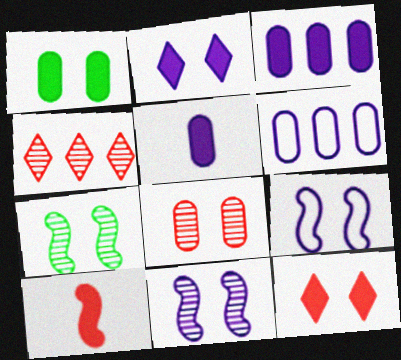[]